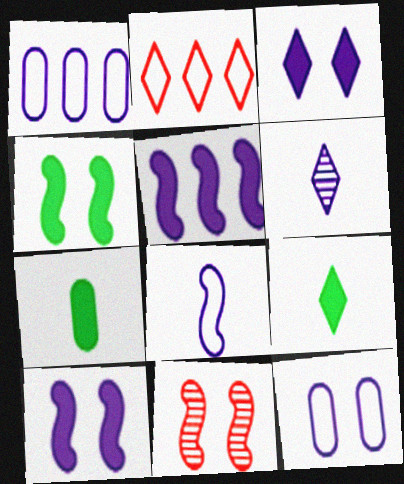[[1, 6, 10], 
[1, 9, 11], 
[5, 6, 12]]